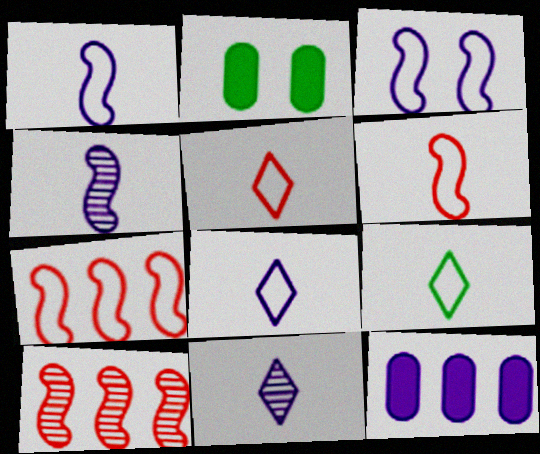[[2, 7, 11], 
[2, 8, 10], 
[3, 11, 12], 
[5, 8, 9]]